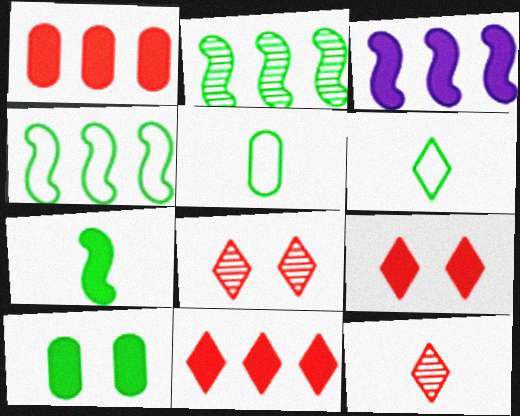[[2, 6, 10], 
[3, 5, 8]]